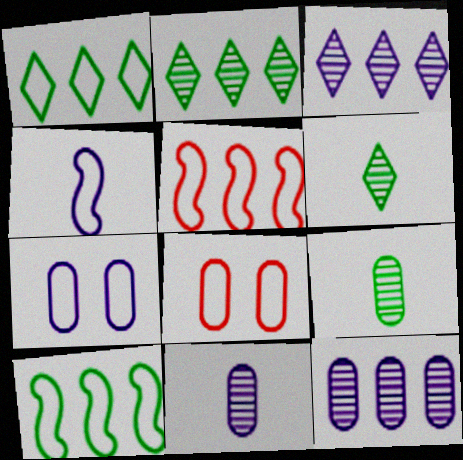[[1, 4, 8]]